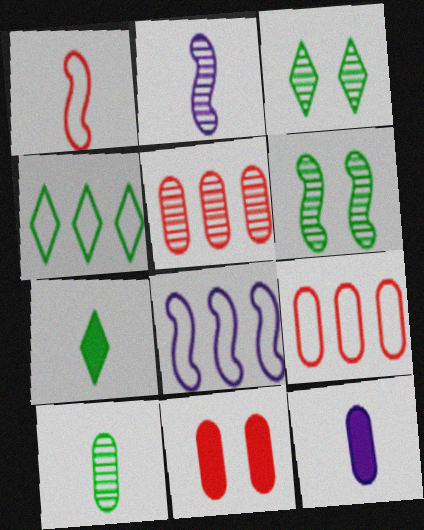[[2, 3, 5], 
[2, 4, 11], 
[3, 4, 7], 
[4, 8, 9]]